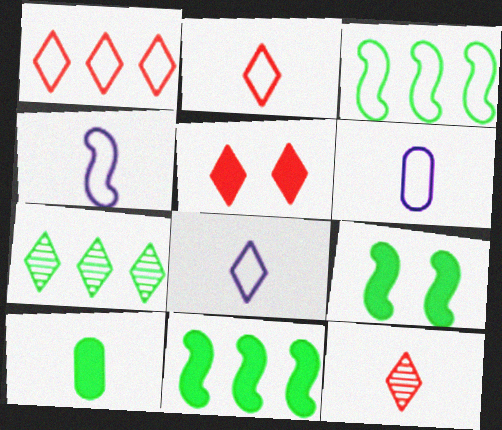[[1, 5, 12], 
[4, 6, 8], 
[4, 10, 12], 
[5, 7, 8]]